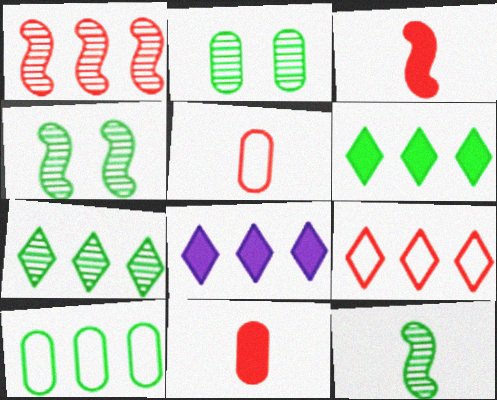[[1, 8, 10], 
[2, 7, 12], 
[4, 5, 8], 
[7, 8, 9]]